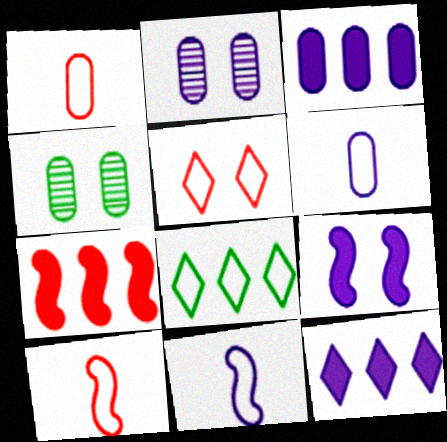[[1, 3, 4], 
[2, 3, 6], 
[2, 11, 12], 
[4, 5, 9], 
[4, 10, 12]]